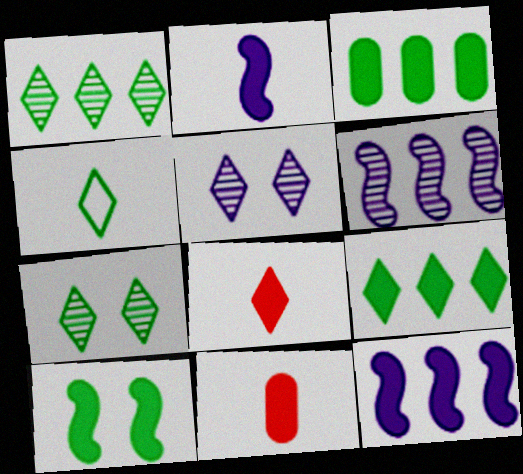[[4, 7, 9]]